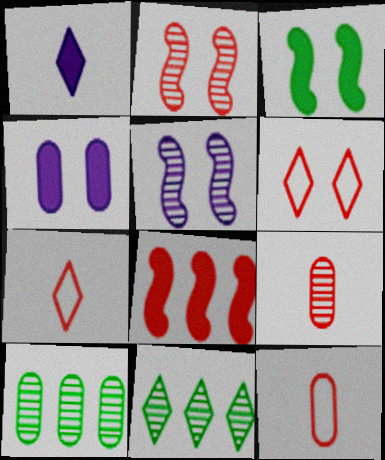[[1, 6, 11], 
[4, 10, 12], 
[5, 9, 11], 
[6, 8, 9]]